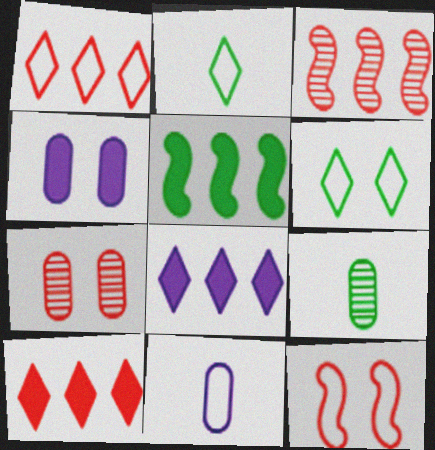[[2, 3, 4], 
[5, 6, 9], 
[8, 9, 12]]